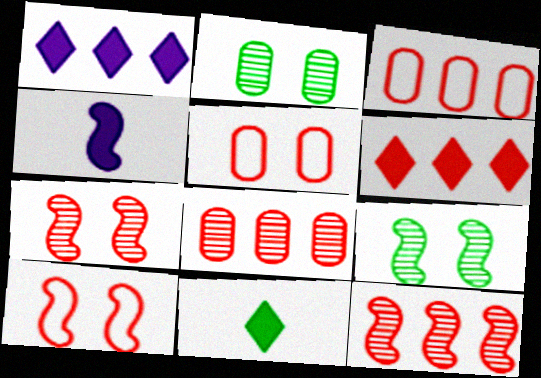[[3, 6, 12]]